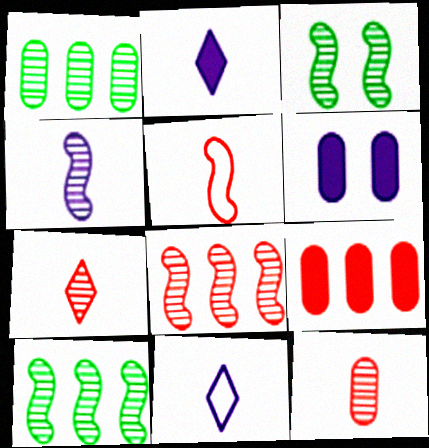[[3, 4, 8], 
[3, 9, 11]]